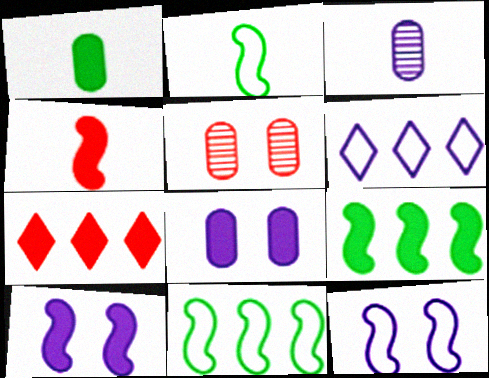[[1, 7, 10], 
[3, 6, 10], 
[4, 9, 10]]